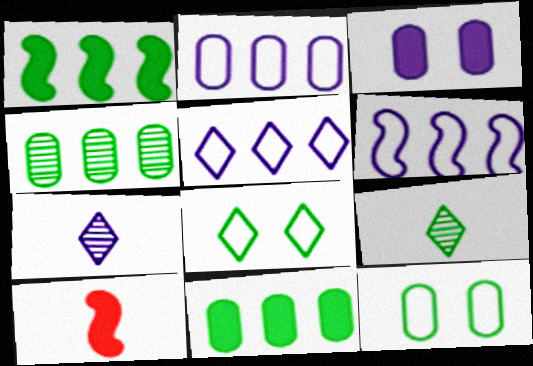[[1, 9, 12], 
[2, 5, 6], 
[3, 6, 7]]